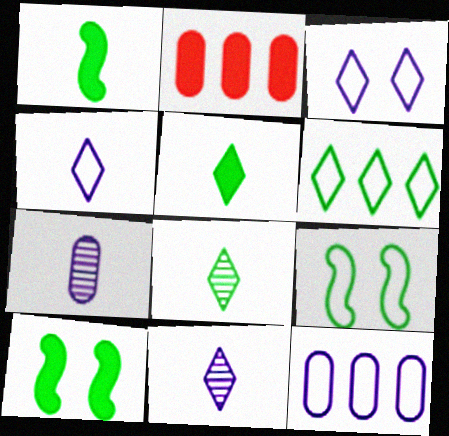[[2, 9, 11]]